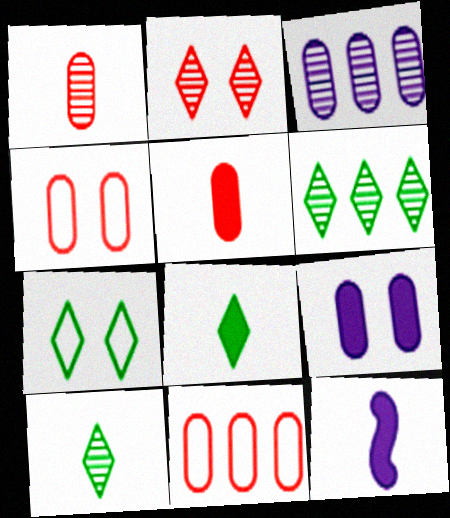[[4, 6, 12], 
[5, 8, 12], 
[6, 7, 8]]